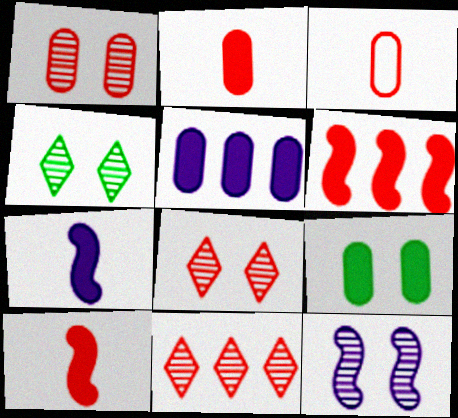[[1, 4, 12], 
[2, 5, 9], 
[3, 6, 8]]